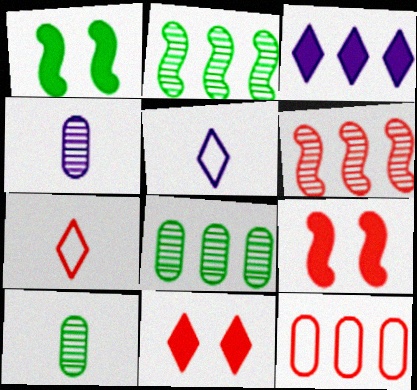[[2, 3, 12], 
[5, 8, 9]]